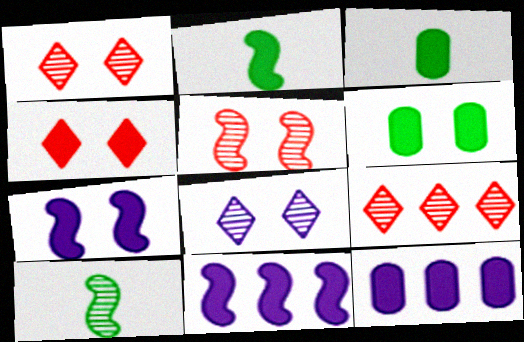[[2, 4, 12], 
[3, 4, 11], 
[4, 6, 7]]